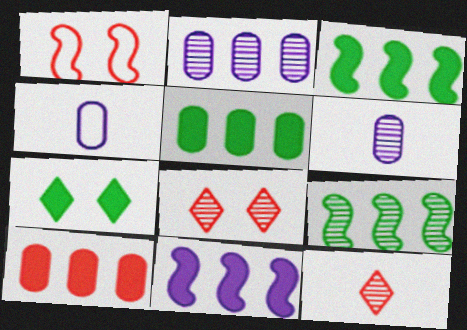[[1, 10, 12], 
[3, 4, 8], 
[6, 8, 9]]